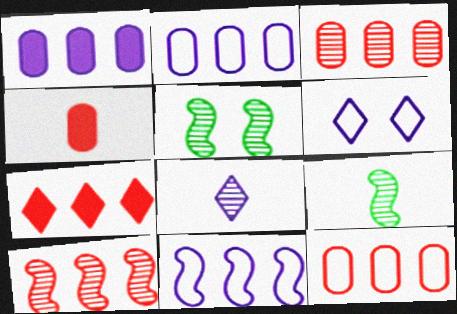[[3, 5, 8], 
[7, 10, 12]]